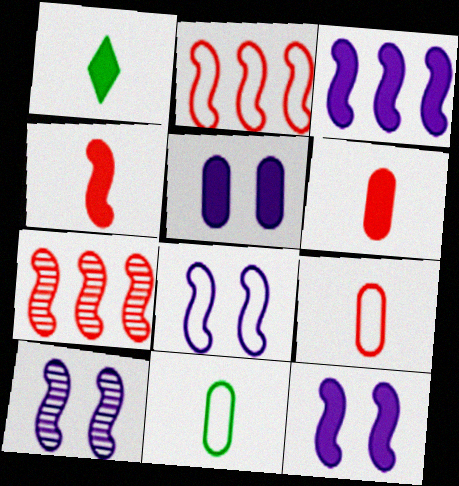[[8, 10, 12]]